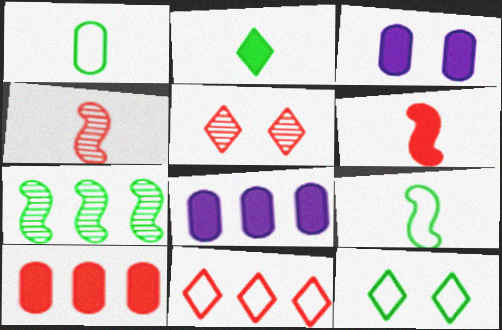[[4, 8, 12], 
[5, 8, 9], 
[7, 8, 11]]